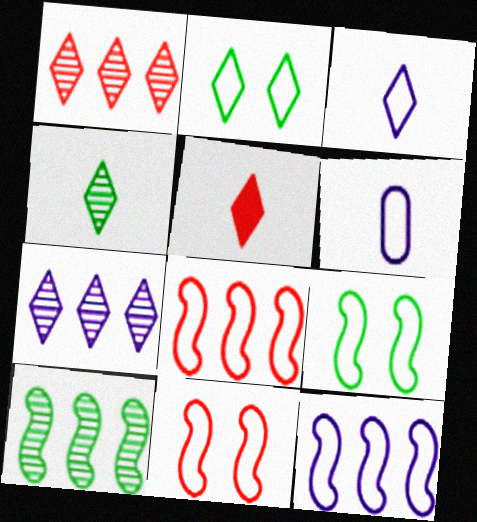[[2, 5, 7], 
[2, 6, 8], 
[3, 4, 5]]